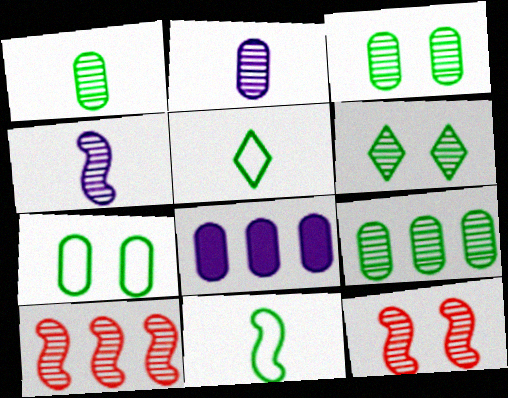[[1, 3, 9], 
[2, 6, 10], 
[5, 8, 12]]